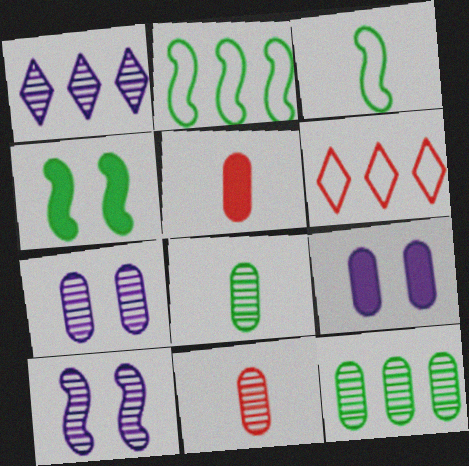[[7, 11, 12]]